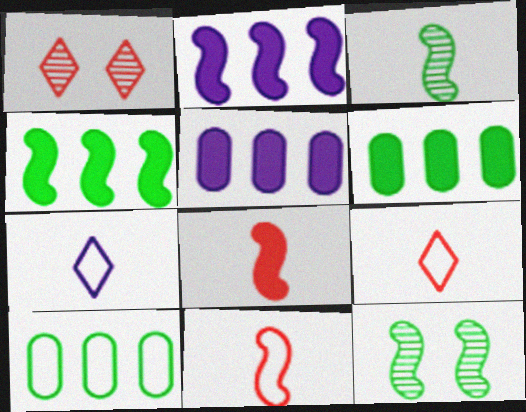[[2, 11, 12], 
[5, 9, 12]]